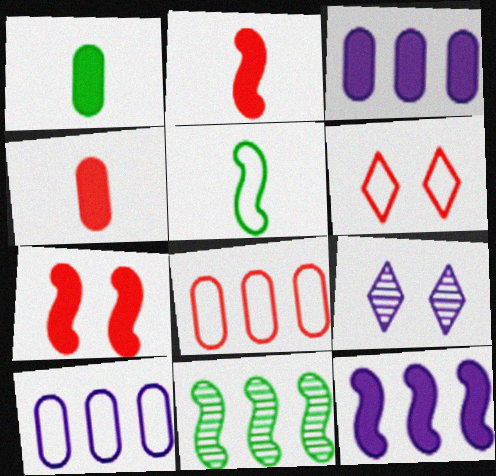[[5, 6, 10]]